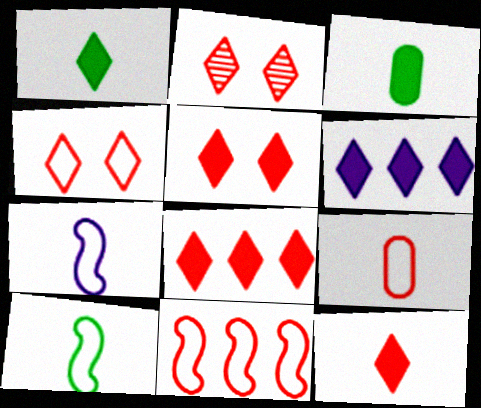[[1, 5, 6], 
[2, 4, 5], 
[4, 9, 11], 
[5, 8, 12]]